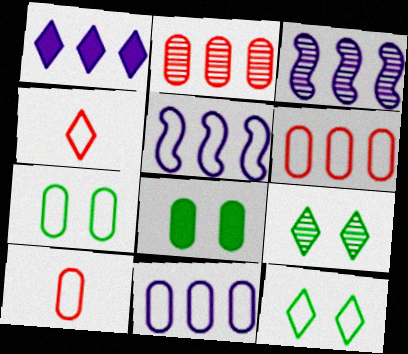[[1, 3, 11], 
[1, 4, 9], 
[3, 4, 8], 
[4, 5, 7], 
[5, 10, 12], 
[7, 10, 11]]